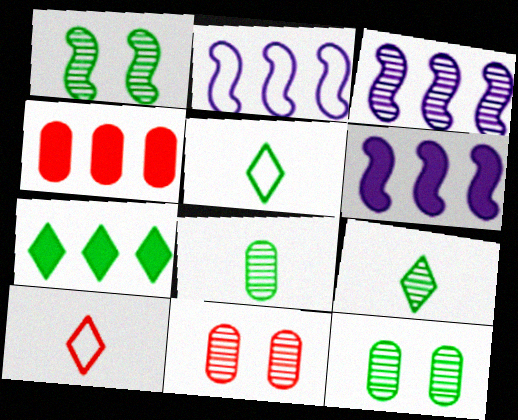[[2, 3, 6], 
[3, 9, 11], 
[4, 6, 7], 
[5, 6, 11], 
[6, 10, 12]]